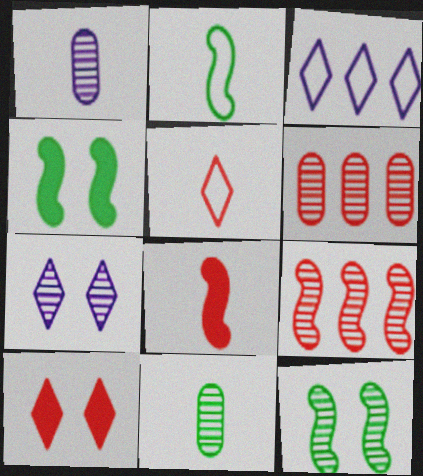[[7, 9, 11]]